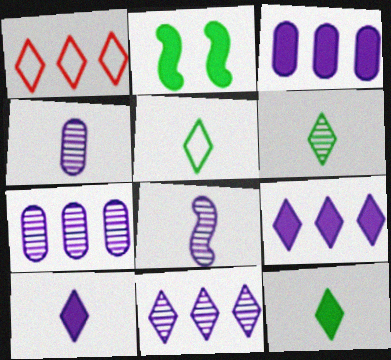[[1, 2, 4], 
[5, 6, 12]]